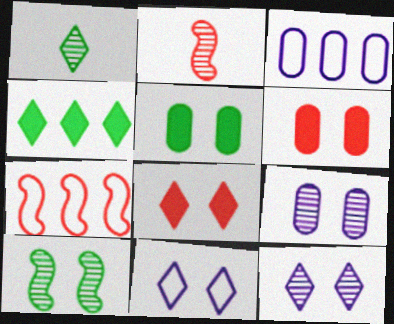[[6, 10, 11]]